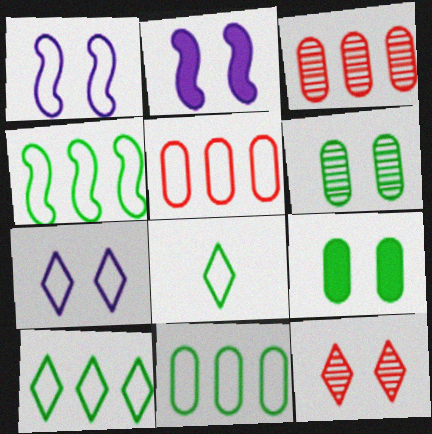[[1, 5, 8], 
[1, 9, 12], 
[2, 3, 8], 
[4, 10, 11]]